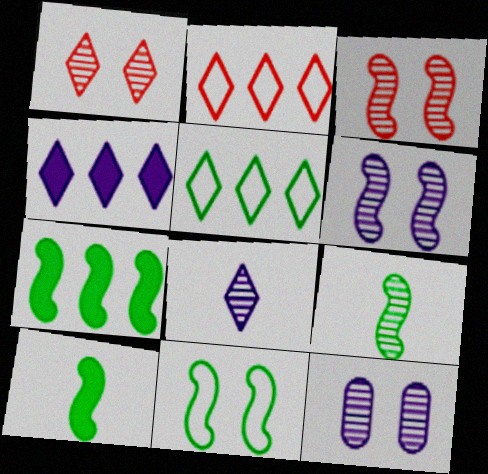[[2, 10, 12], 
[7, 9, 11]]